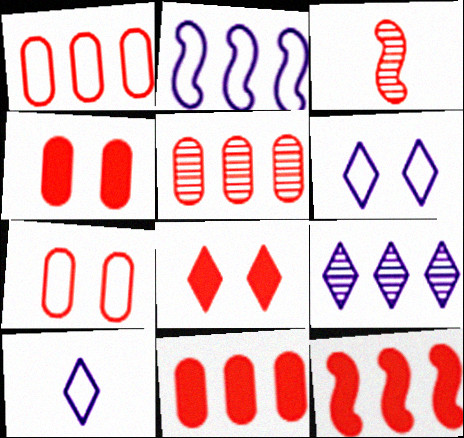[[1, 3, 8], 
[1, 5, 11]]